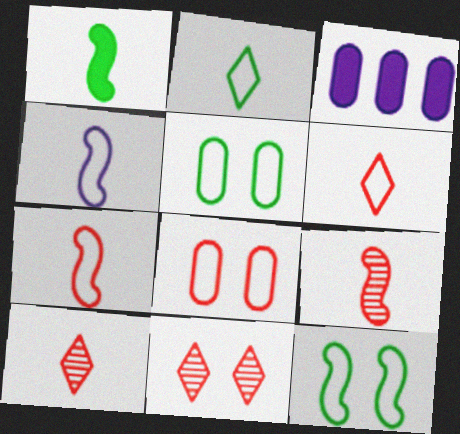[[1, 4, 9], 
[3, 10, 12]]